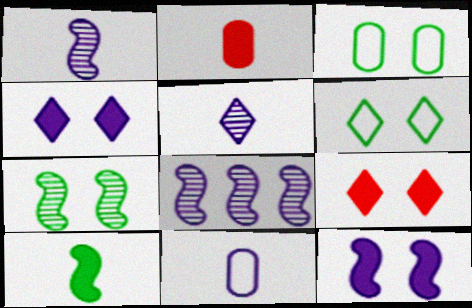[[2, 6, 8], 
[4, 8, 11]]